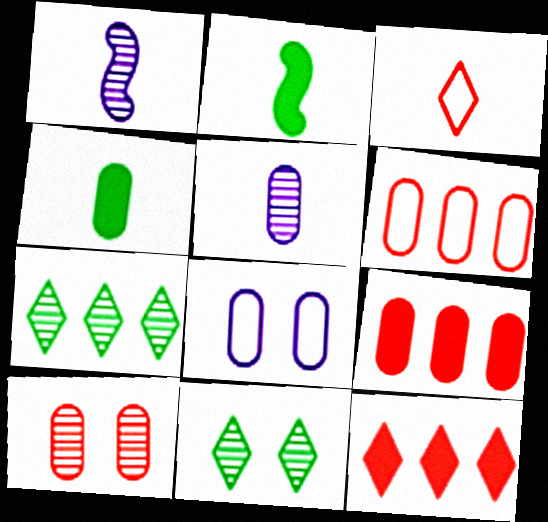[[1, 3, 4], 
[1, 7, 10], 
[2, 3, 5]]